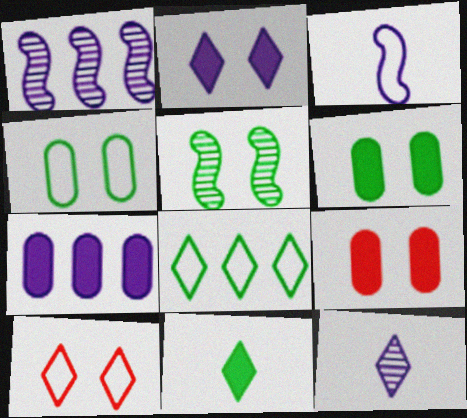[]